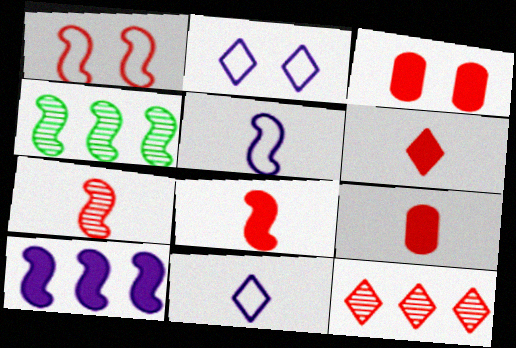[[1, 9, 12], 
[2, 4, 9], 
[3, 4, 11], 
[6, 8, 9]]